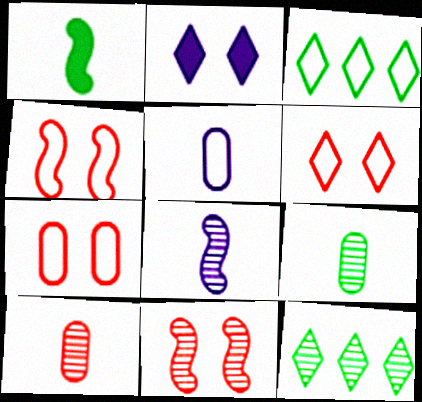[[3, 4, 5], 
[4, 6, 7]]